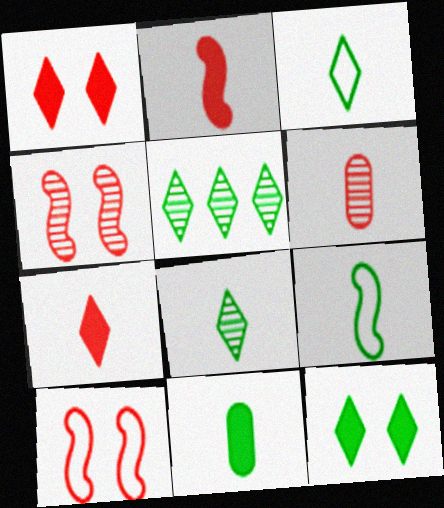[[3, 5, 12], 
[8, 9, 11]]